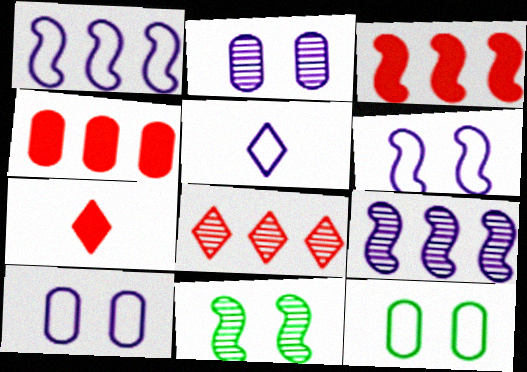[[1, 5, 10], 
[4, 5, 11], 
[7, 9, 12]]